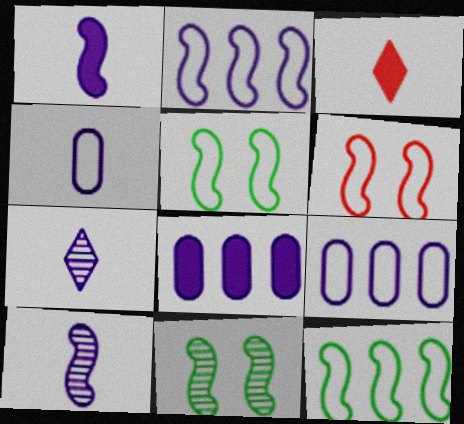[[1, 4, 7], 
[3, 9, 11]]